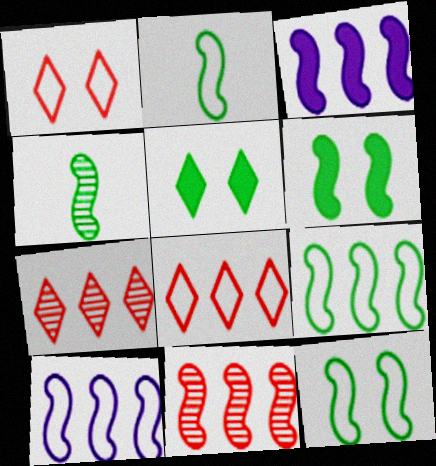[[2, 9, 12], 
[3, 9, 11], 
[4, 6, 9]]